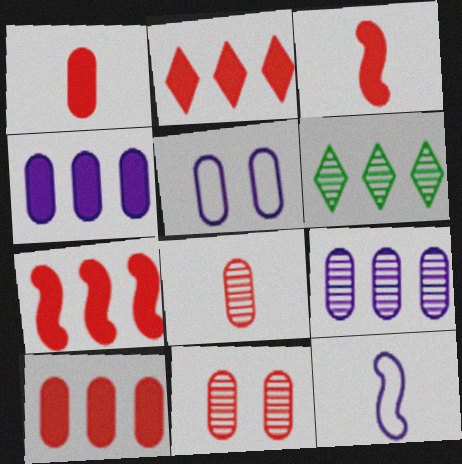[[2, 7, 10], 
[3, 5, 6]]